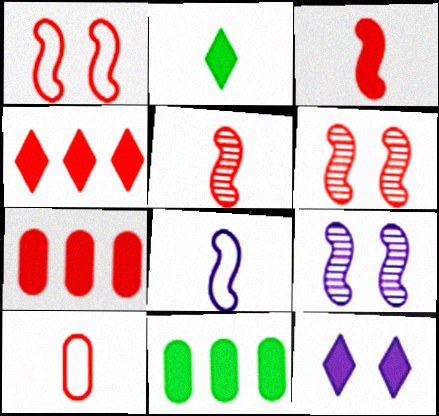[[2, 4, 12], 
[3, 11, 12], 
[4, 6, 10]]